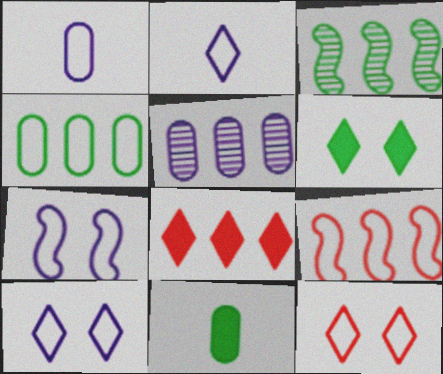[]